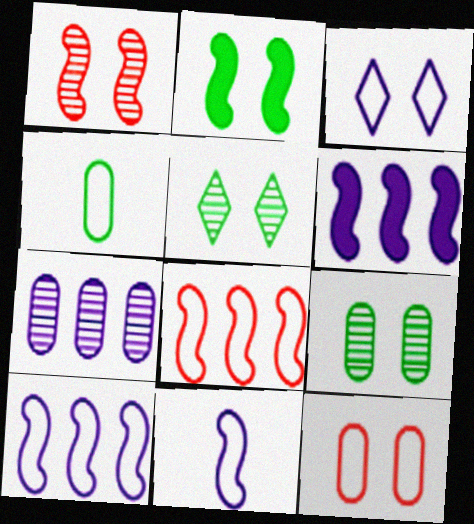[[3, 4, 8]]